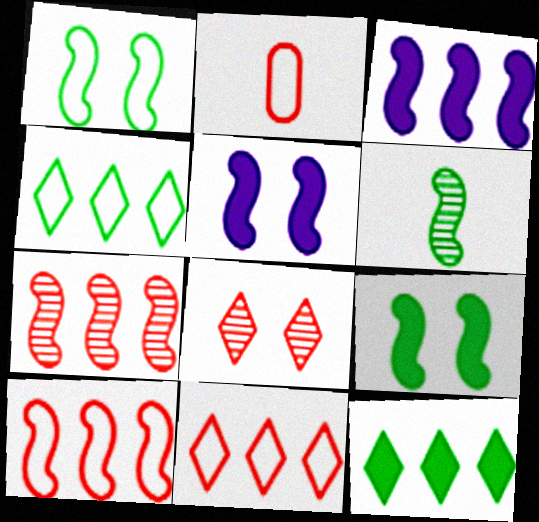[[5, 6, 10]]